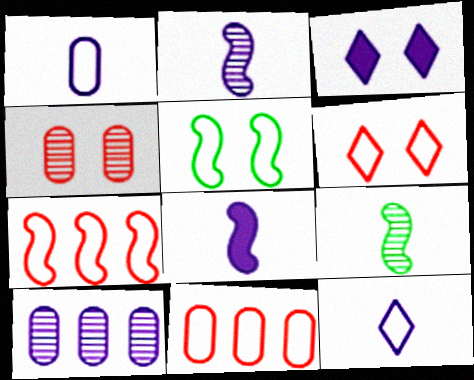[[3, 4, 5], 
[3, 9, 11], 
[5, 11, 12]]